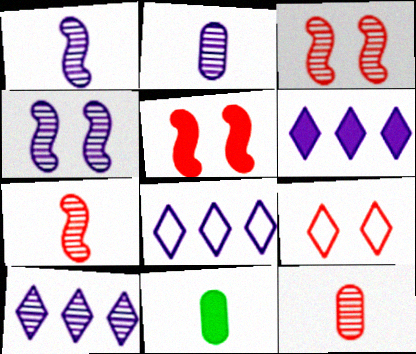[[2, 4, 10], 
[3, 8, 11], 
[5, 6, 11], 
[6, 8, 10]]